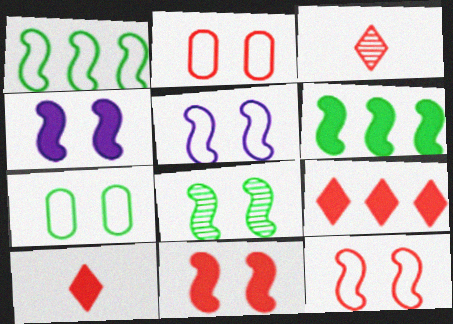[[4, 8, 12], 
[5, 8, 11]]